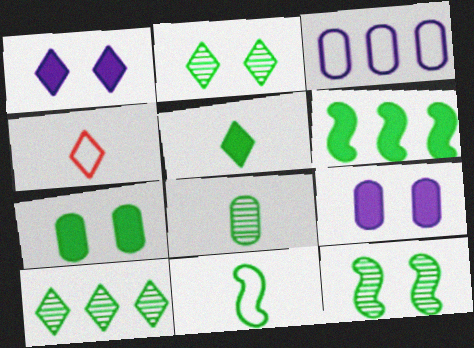[[1, 4, 10], 
[5, 6, 7], 
[5, 8, 11], 
[6, 11, 12], 
[7, 10, 11], 
[8, 10, 12]]